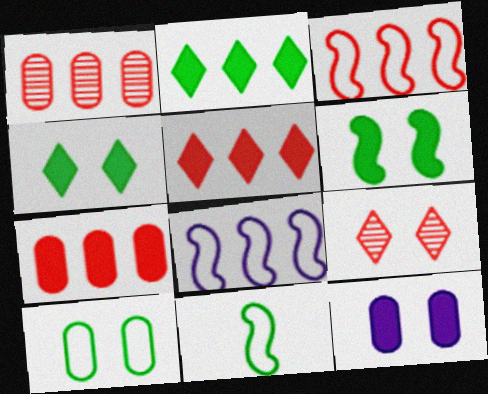[[1, 2, 8], 
[1, 3, 5]]